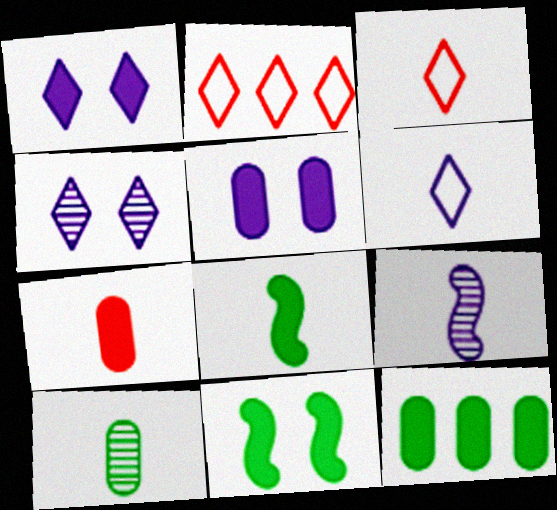[[5, 7, 12]]